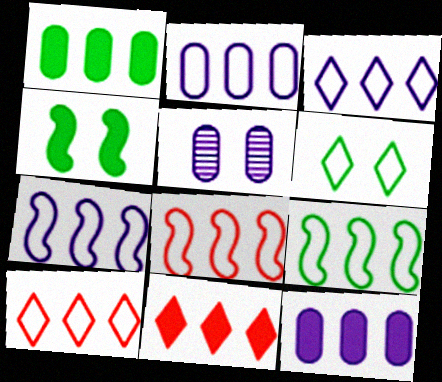[[2, 3, 7], 
[2, 9, 10], 
[7, 8, 9]]